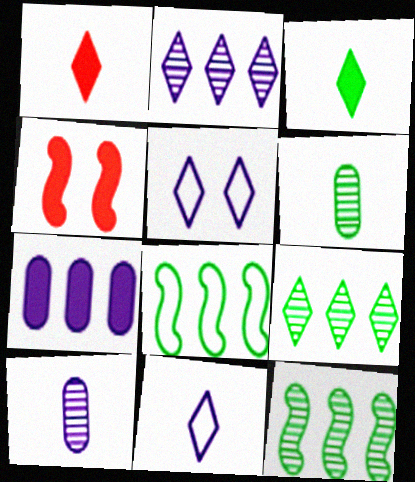[[1, 5, 9], 
[3, 4, 7]]